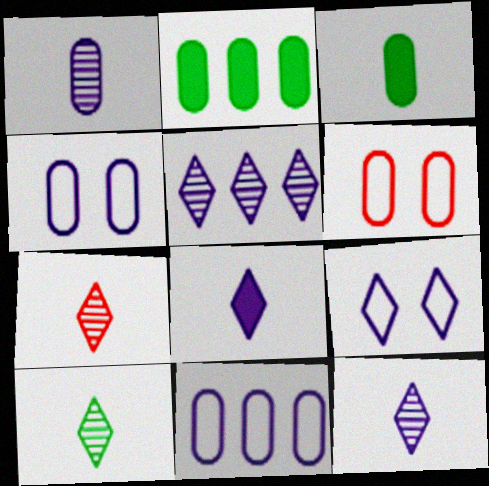[[1, 2, 6], 
[5, 8, 9], 
[7, 10, 12]]